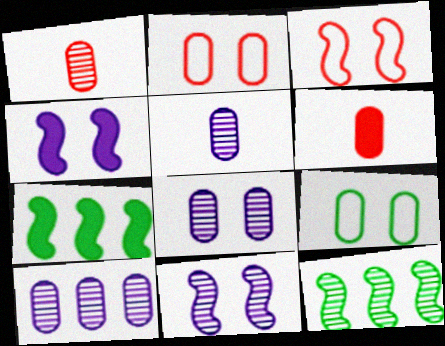[[5, 8, 10], 
[6, 9, 10]]